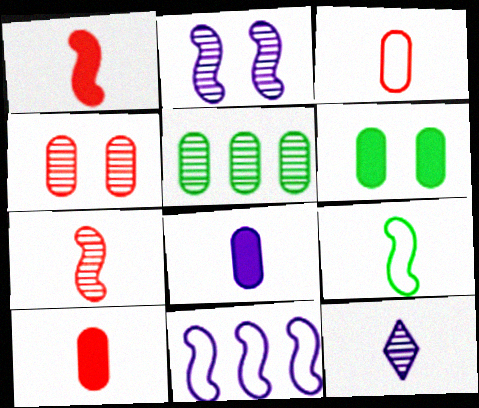[[9, 10, 12]]